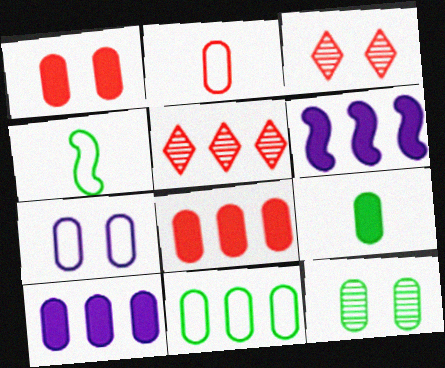[[1, 7, 12], 
[1, 9, 10], 
[2, 7, 11], 
[2, 10, 12], 
[3, 4, 10], 
[5, 6, 11], 
[9, 11, 12]]